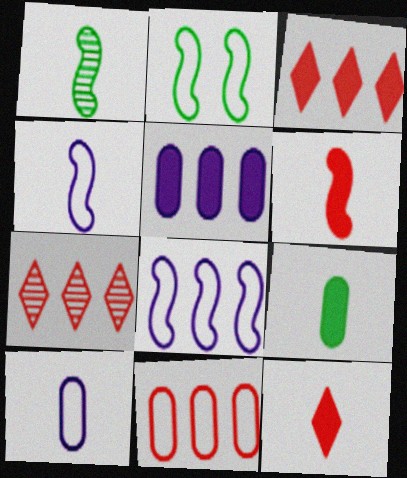[[1, 4, 6], 
[1, 10, 12]]